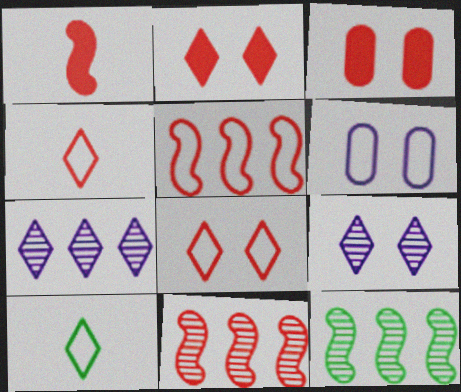[[2, 7, 10], 
[3, 4, 11], 
[5, 6, 10]]